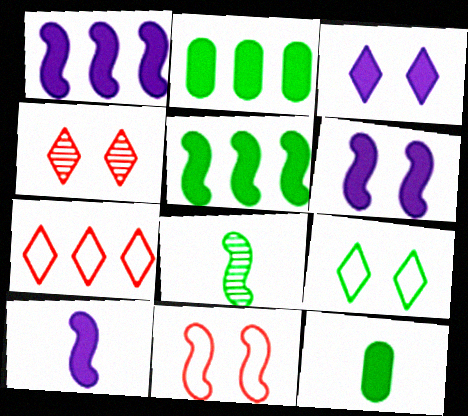[[1, 6, 10], 
[1, 8, 11], 
[2, 8, 9], 
[3, 4, 9]]